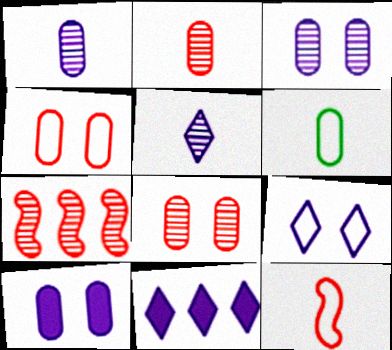[[5, 9, 11]]